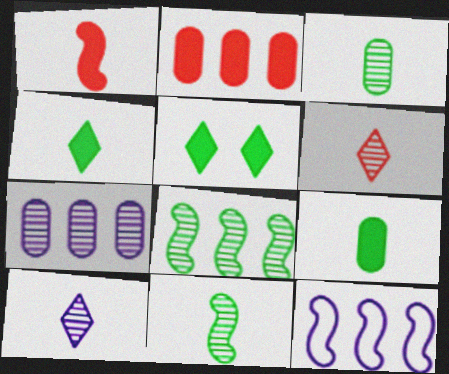[]